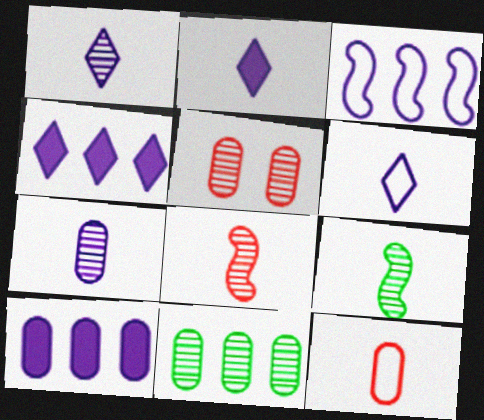[[1, 2, 6], 
[2, 9, 12], 
[5, 7, 11]]